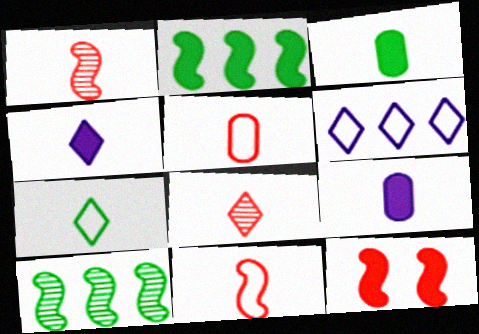[[1, 7, 9], 
[4, 7, 8]]